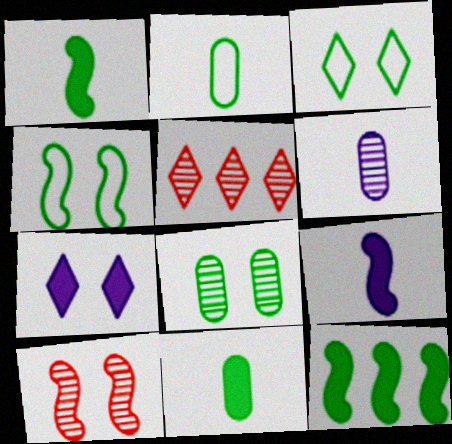[]